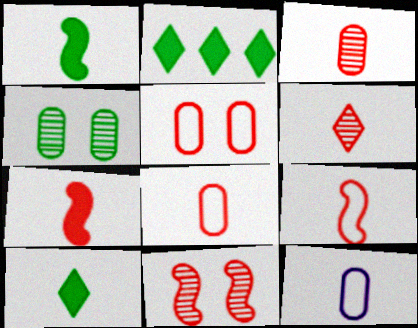[[1, 6, 12], 
[2, 11, 12], 
[6, 7, 8]]